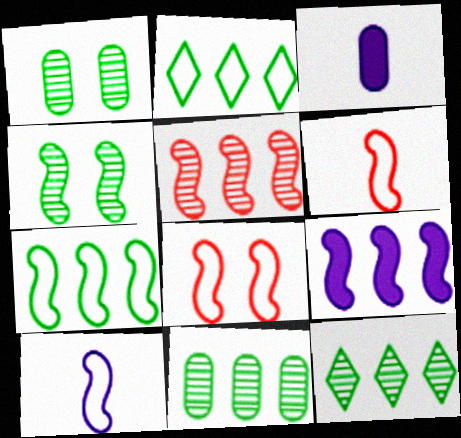[[3, 8, 12], 
[4, 6, 9], 
[5, 7, 9], 
[7, 8, 10]]